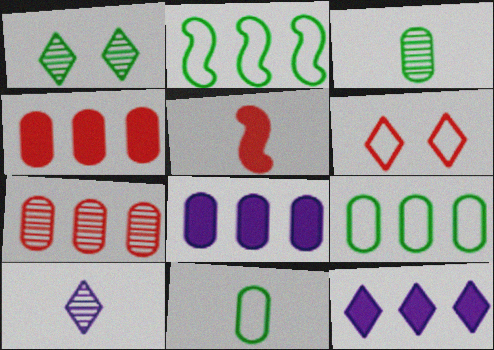[[2, 7, 12], 
[5, 6, 7], 
[5, 10, 11], 
[7, 8, 9]]